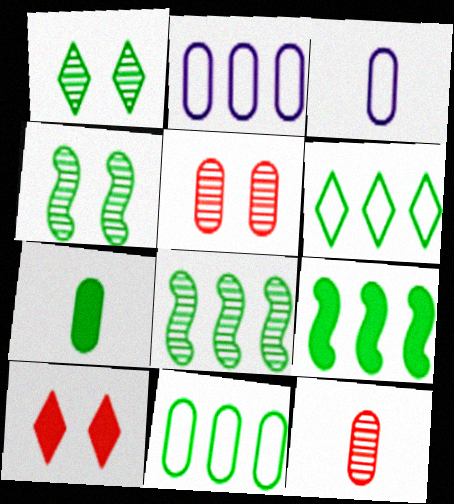[[2, 5, 7], 
[3, 7, 12], 
[3, 8, 10], 
[4, 6, 7]]